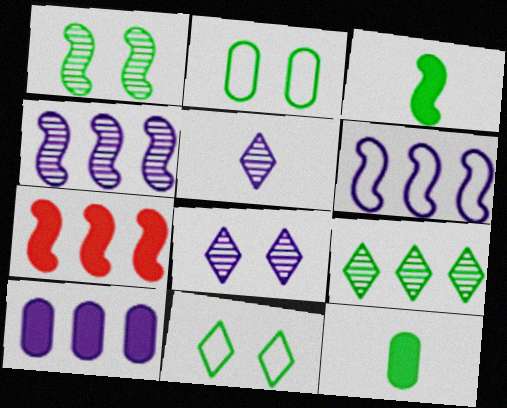[[2, 3, 9], 
[2, 5, 7]]